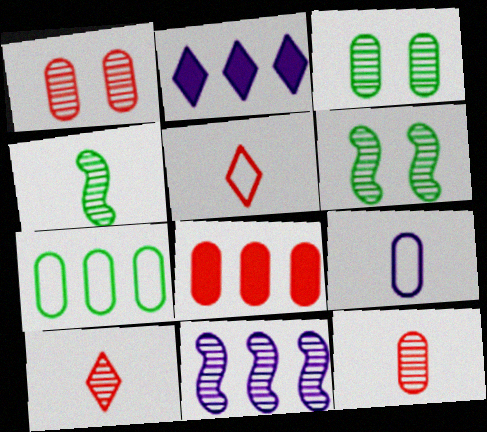[[3, 8, 9], 
[3, 10, 11]]